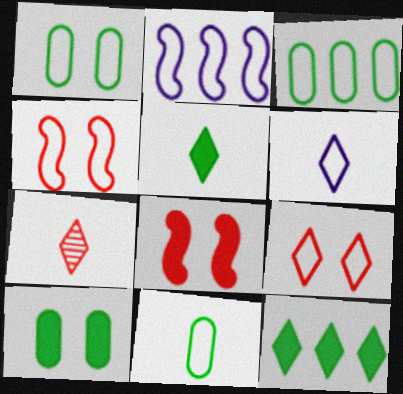[[1, 3, 11], 
[2, 7, 10], 
[2, 9, 11], 
[3, 4, 6], 
[5, 6, 7]]